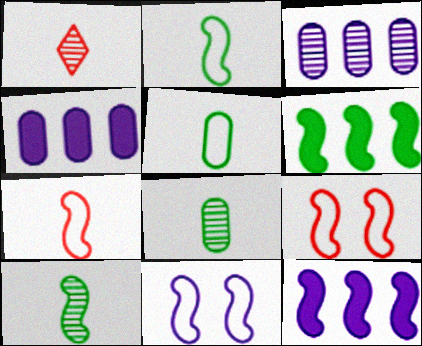[[9, 10, 12]]